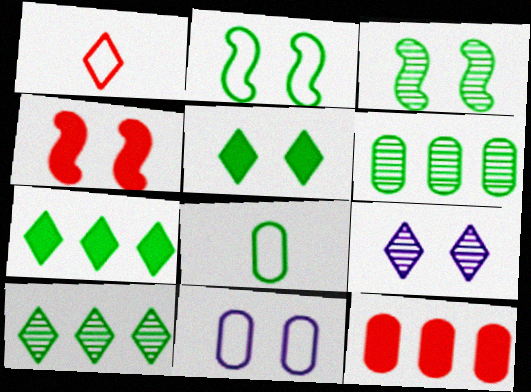[[1, 7, 9], 
[3, 7, 8]]